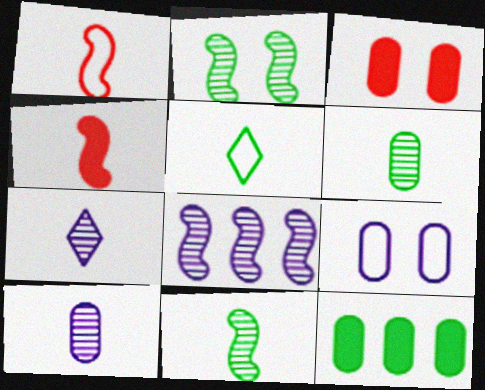[[2, 5, 12], 
[3, 5, 8], 
[4, 5, 10]]